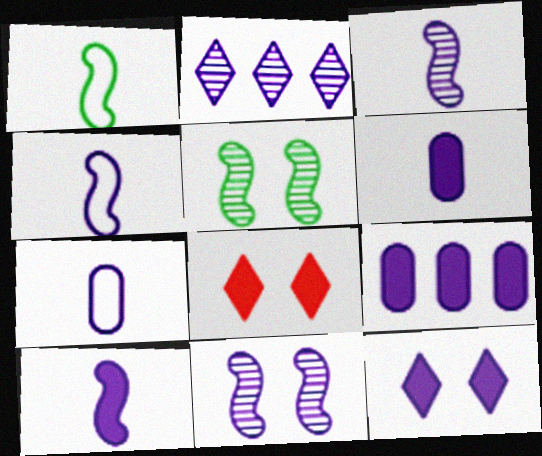[[3, 4, 10], 
[9, 10, 12]]